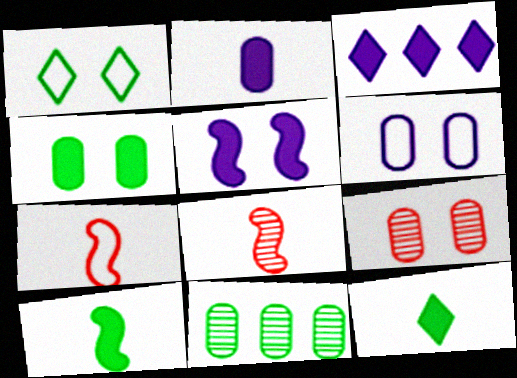[[1, 5, 9], 
[1, 10, 11], 
[2, 3, 5], 
[4, 6, 9]]